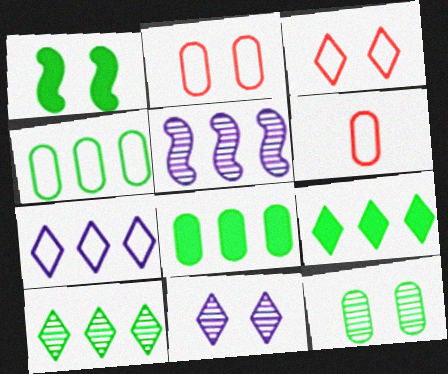[[1, 2, 11]]